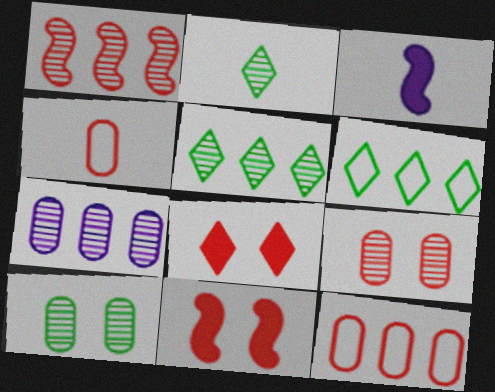[[1, 4, 8], 
[1, 5, 7], 
[2, 3, 4], 
[3, 6, 9]]